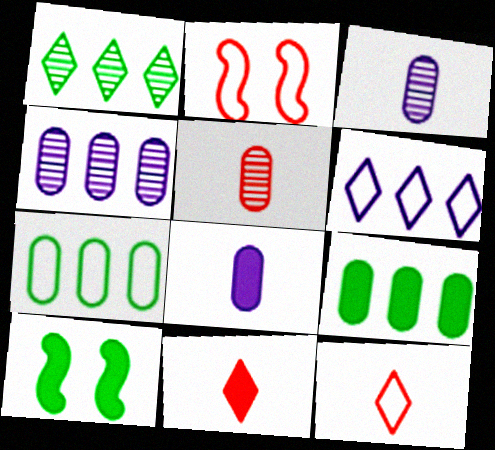[[1, 2, 8], 
[4, 10, 12], 
[5, 6, 10]]